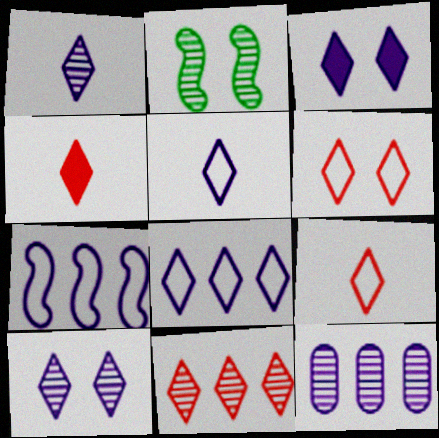[[1, 3, 8], 
[4, 6, 11]]